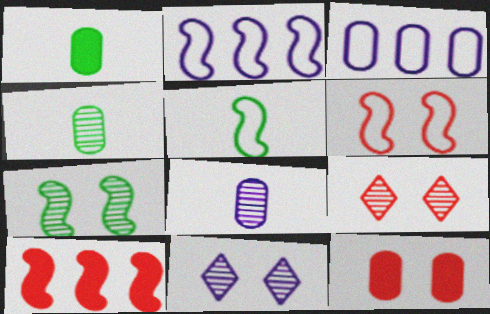[[1, 2, 9], 
[2, 5, 6], 
[3, 4, 12], 
[6, 9, 12]]